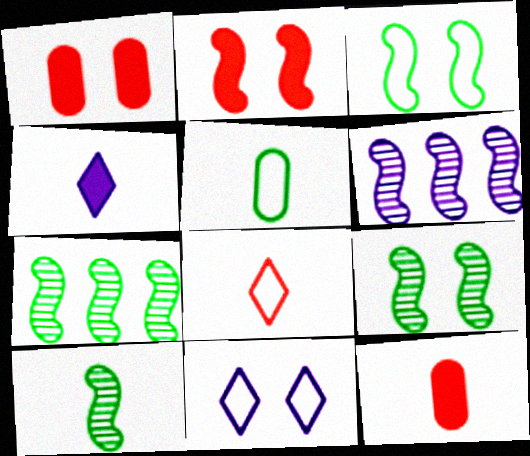[[1, 9, 11], 
[7, 9, 10], 
[7, 11, 12]]